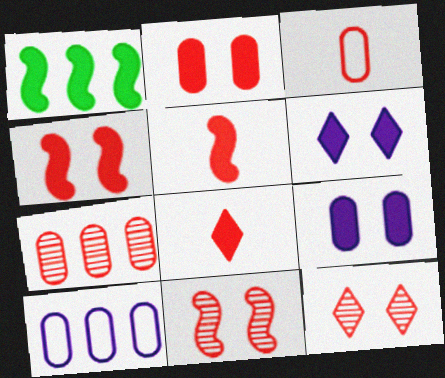[[1, 8, 9], 
[2, 3, 7]]